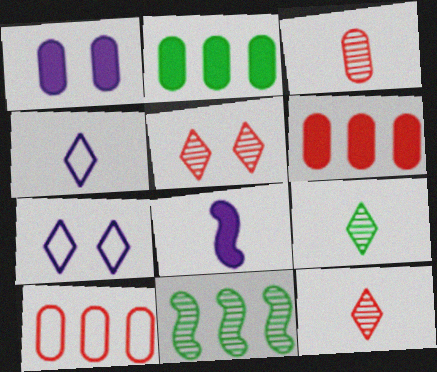[]